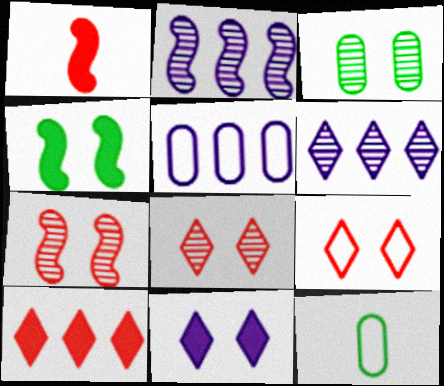[]